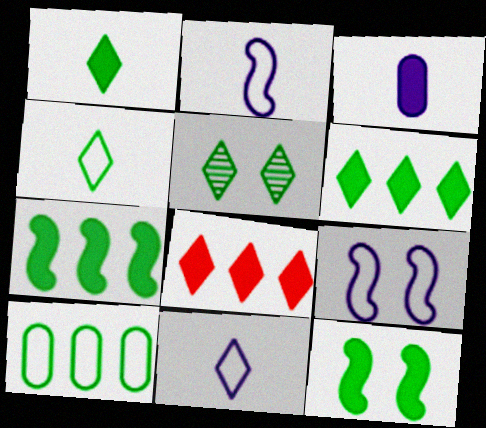[[3, 8, 12], 
[4, 5, 6], 
[5, 8, 11]]